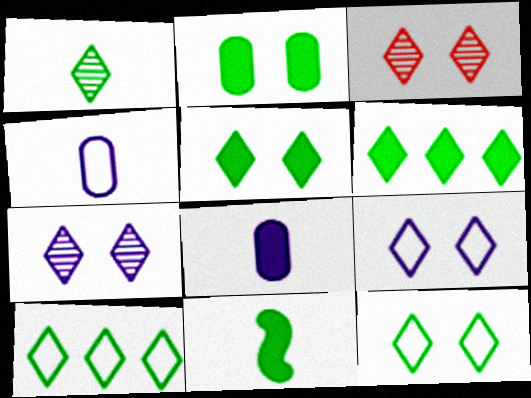[[1, 5, 10], 
[1, 6, 12], 
[2, 6, 11], 
[3, 5, 9]]